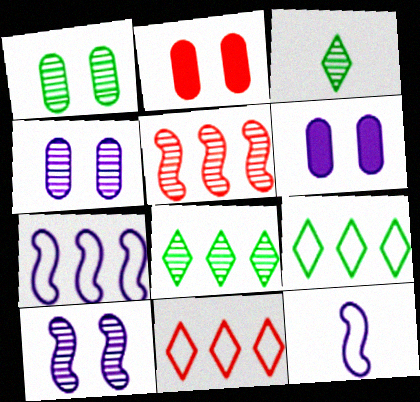[[2, 3, 7], 
[2, 8, 12], 
[3, 4, 5]]